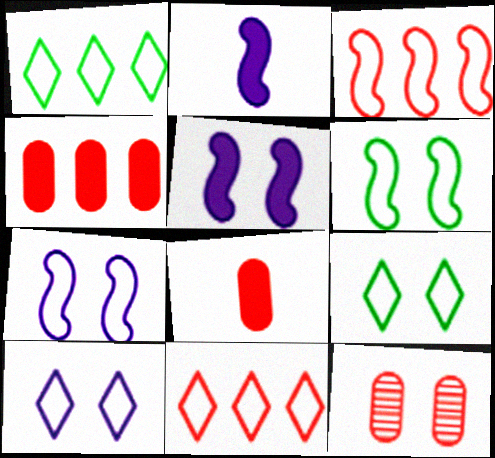[[1, 2, 12], 
[5, 9, 12]]